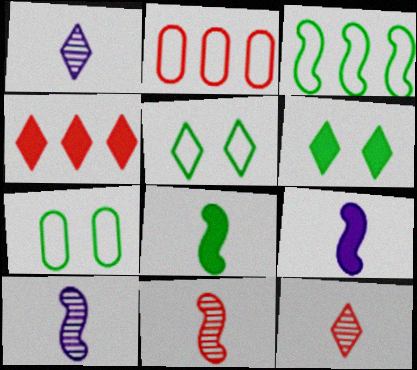[[1, 4, 5], 
[2, 6, 10], 
[4, 7, 10]]